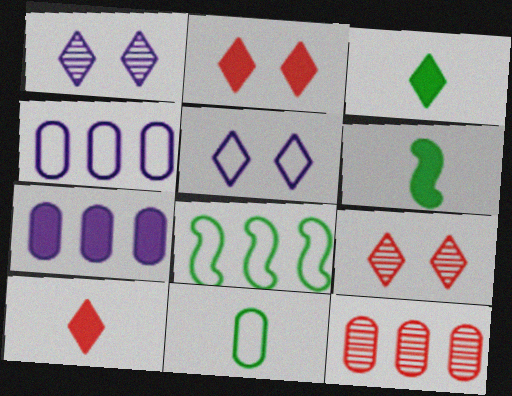[[2, 6, 7], 
[4, 6, 9], 
[5, 6, 12]]